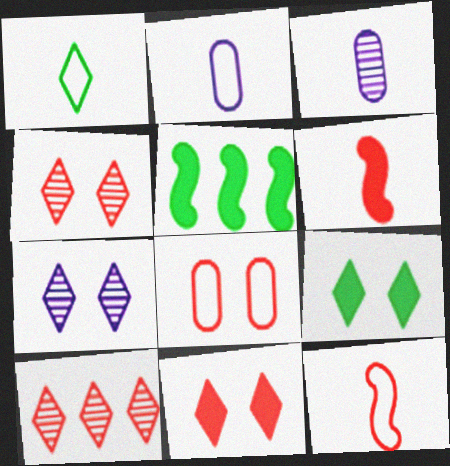[[1, 2, 12], 
[1, 3, 6], 
[2, 4, 5], 
[6, 8, 10]]